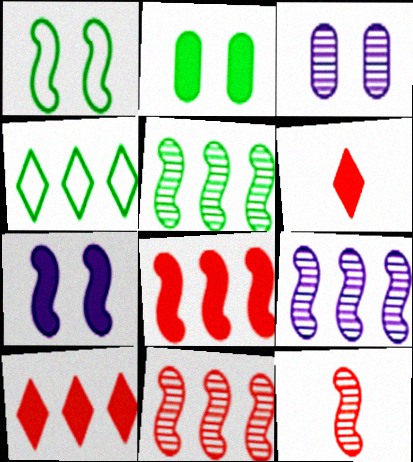[[5, 9, 11]]